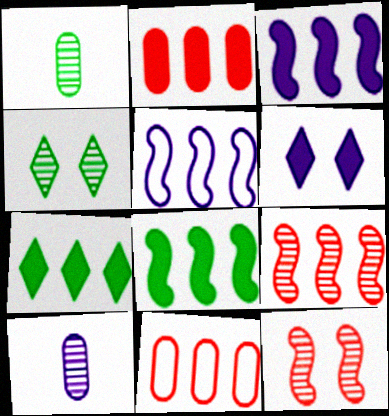[[2, 3, 7], 
[4, 9, 10], 
[5, 6, 10], 
[5, 8, 9]]